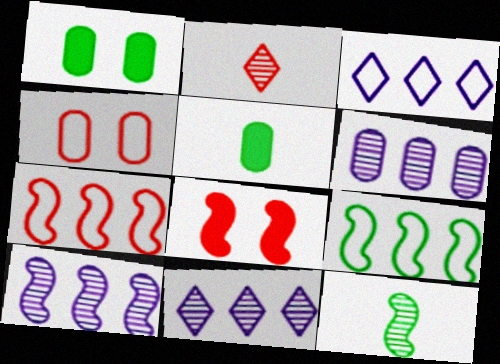[[4, 5, 6], 
[6, 10, 11]]